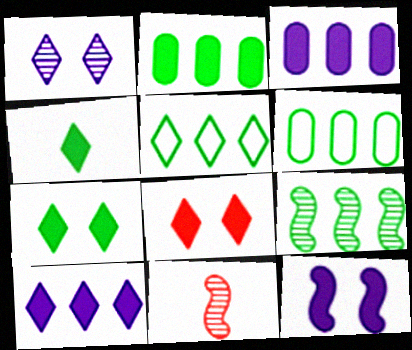[[2, 5, 9], 
[4, 8, 10]]